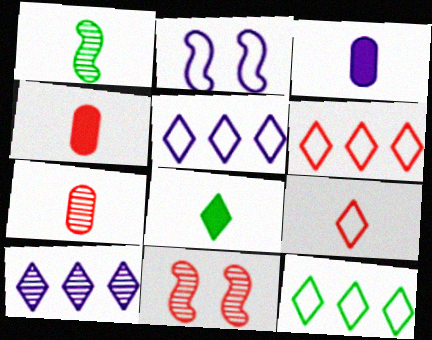[[1, 3, 9], 
[2, 3, 10], 
[3, 11, 12], 
[4, 6, 11], 
[5, 6, 12]]